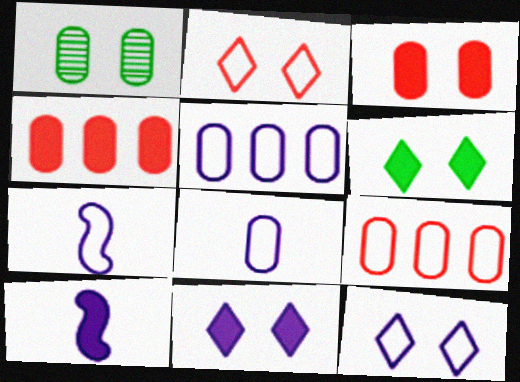[[1, 4, 8], 
[4, 6, 10], 
[5, 7, 12]]